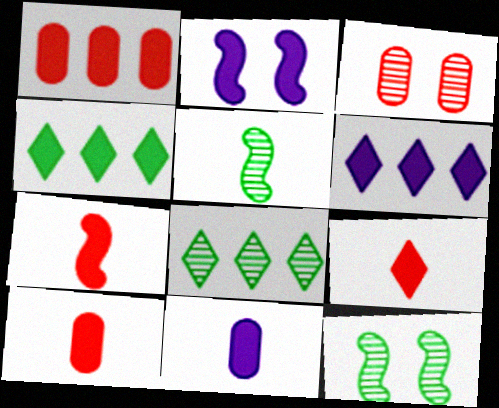[[2, 4, 10], 
[2, 6, 11], 
[7, 9, 10]]